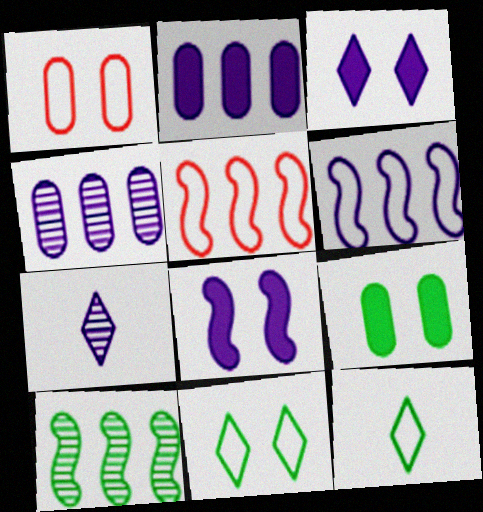[[1, 6, 12], 
[5, 7, 9], 
[9, 10, 12]]